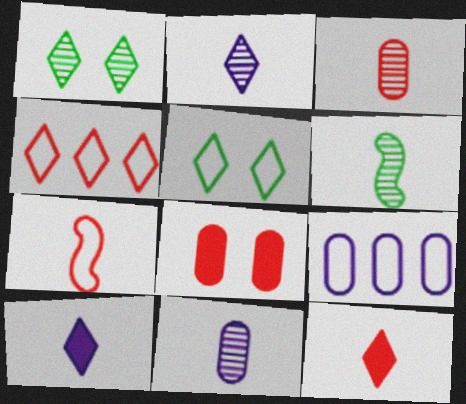[[1, 4, 10], 
[2, 3, 6], 
[3, 7, 12], 
[5, 7, 9]]